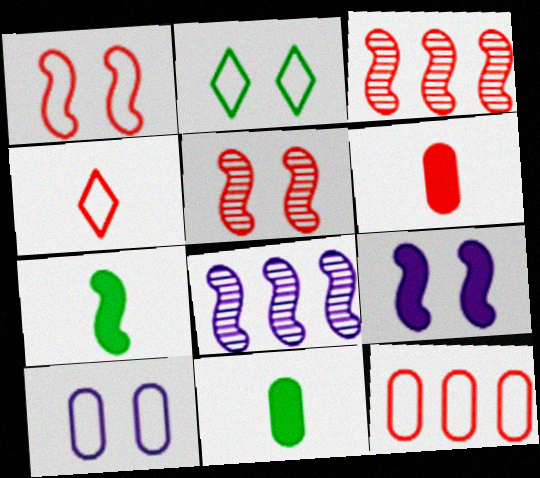[[1, 2, 10], 
[1, 4, 12], 
[1, 7, 8], 
[2, 6, 8]]